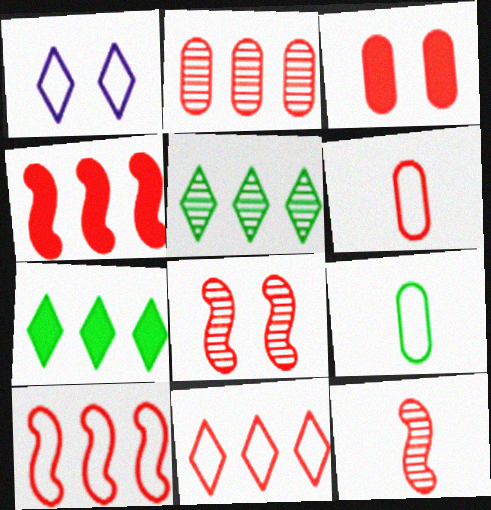[[1, 9, 10], 
[2, 3, 6], 
[2, 4, 11], 
[3, 11, 12]]